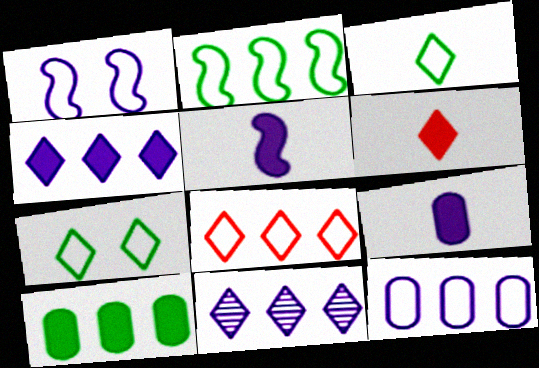[[1, 9, 11], 
[2, 8, 12], 
[6, 7, 11]]